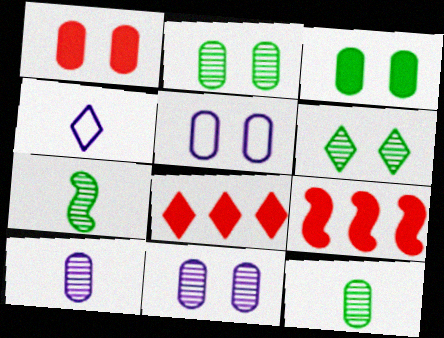[[1, 2, 5], 
[2, 4, 9], 
[4, 6, 8], 
[5, 7, 8]]